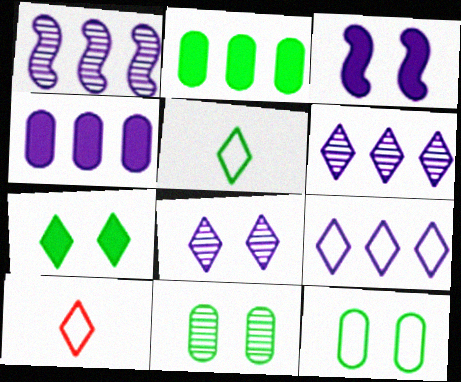[[1, 4, 9], 
[6, 7, 10]]